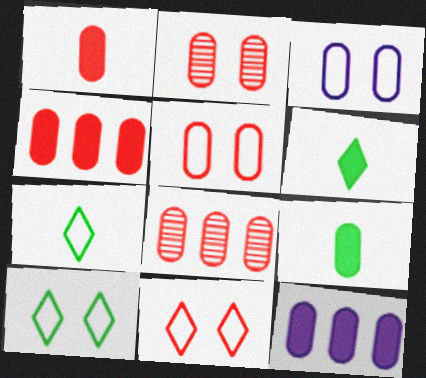[[1, 5, 8], 
[3, 8, 9]]